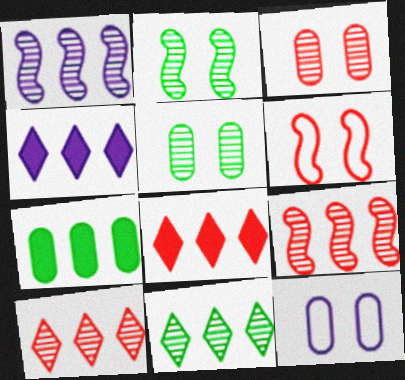[]